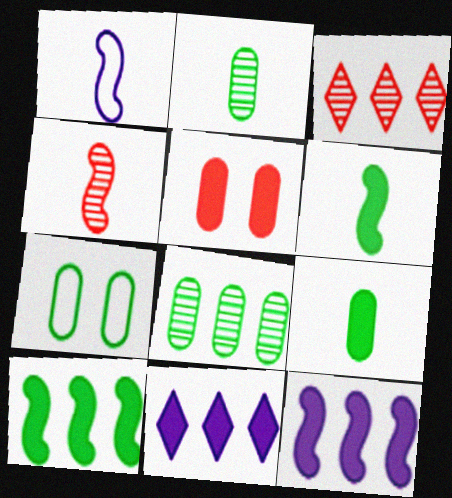[[1, 4, 6], 
[4, 7, 11], 
[5, 6, 11], 
[7, 8, 9]]